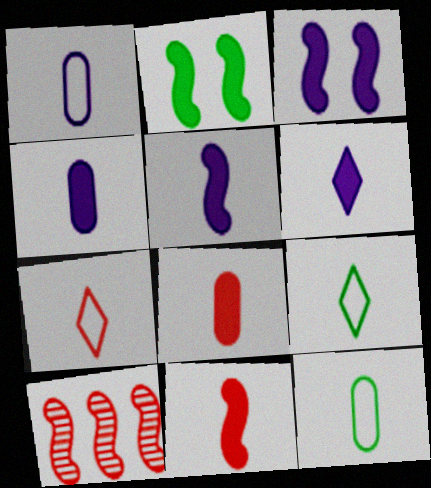[[4, 5, 6]]